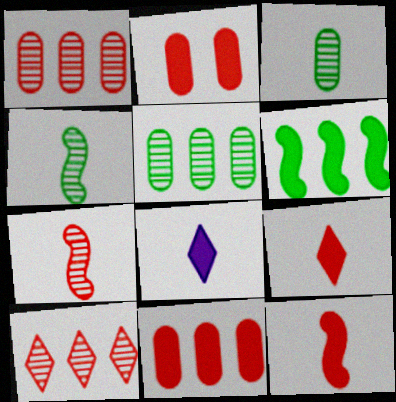[[2, 6, 8]]